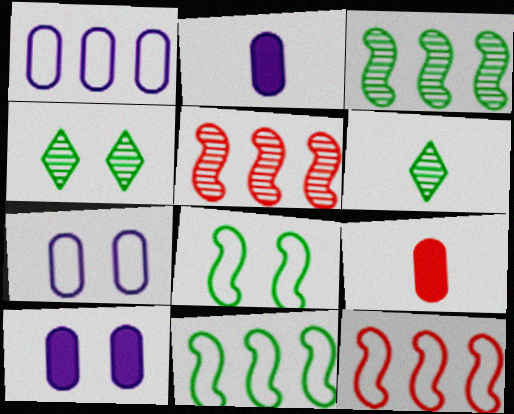[[2, 4, 12], 
[6, 10, 12]]